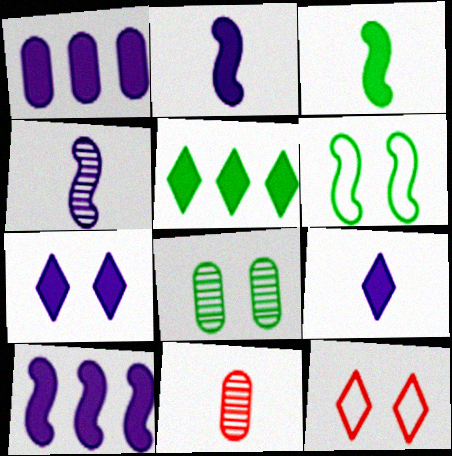[[1, 2, 7]]